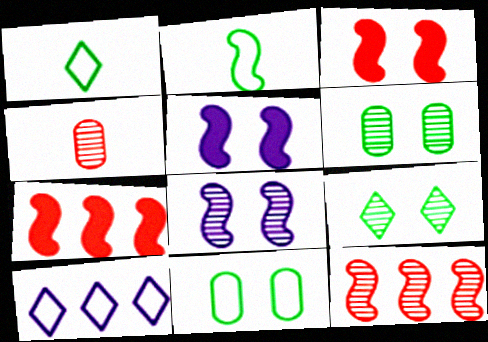[[2, 5, 12], 
[2, 7, 8]]